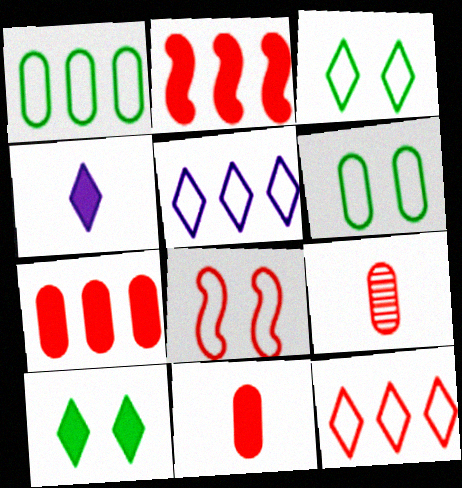[]